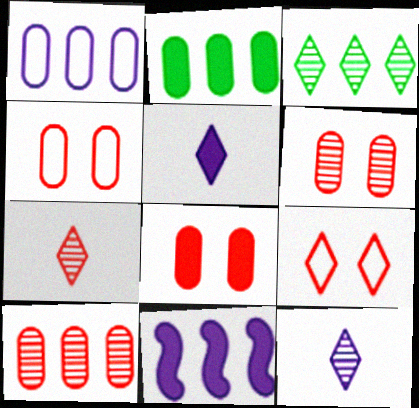[[1, 2, 10], 
[3, 5, 9], 
[4, 6, 8]]